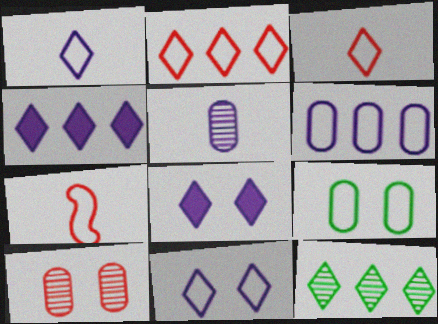[[2, 4, 12], 
[3, 8, 12]]